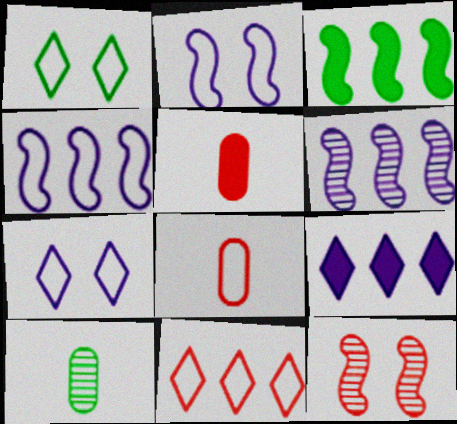[[1, 3, 10], 
[1, 4, 8], 
[1, 5, 6], 
[5, 11, 12]]